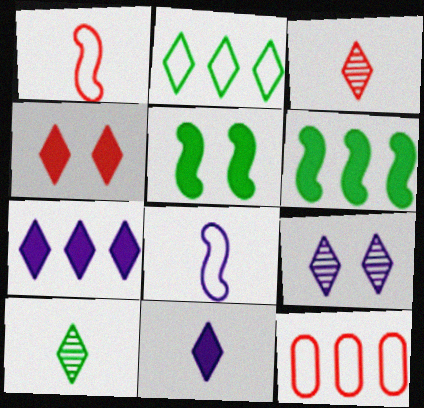[]